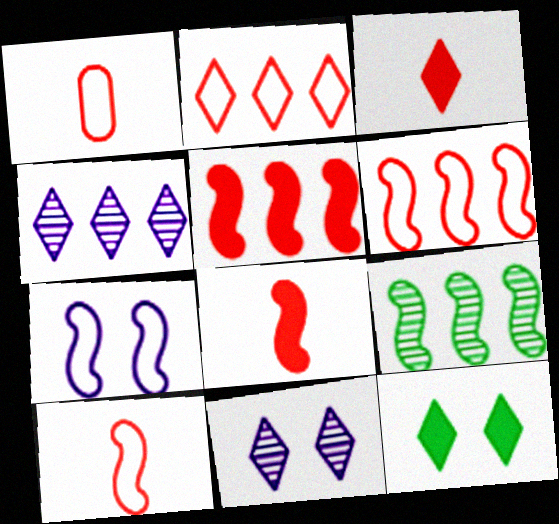[[7, 8, 9]]